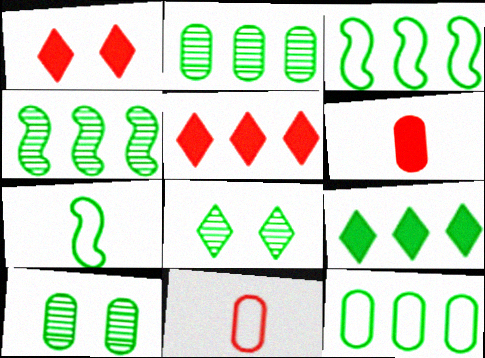[[2, 3, 9], 
[4, 9, 12], 
[7, 9, 10]]